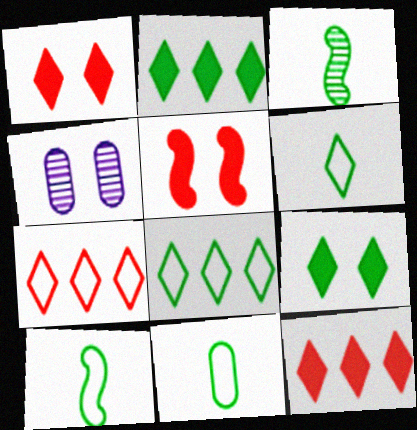[[4, 10, 12], 
[6, 10, 11]]